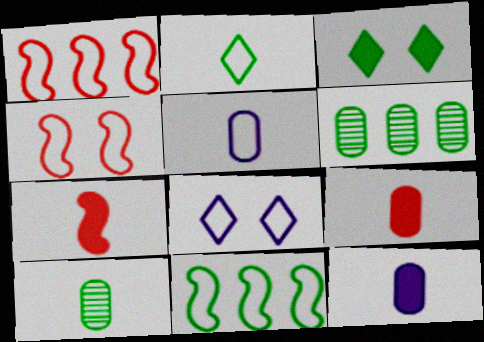[[3, 10, 11], 
[5, 9, 10], 
[6, 7, 8]]